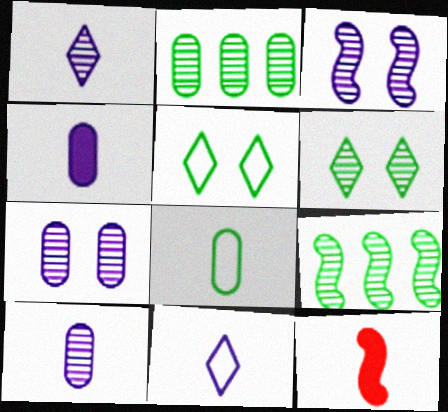[[1, 8, 12]]